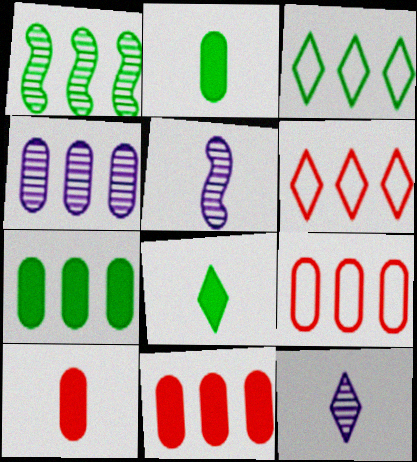[[1, 3, 7], 
[4, 7, 9]]